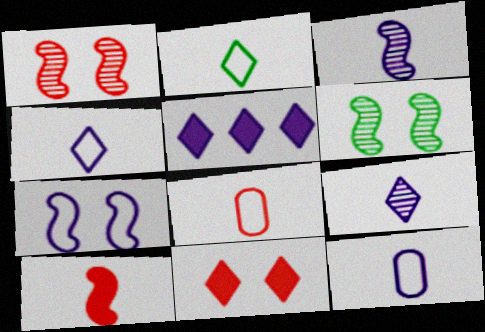[[5, 6, 8]]